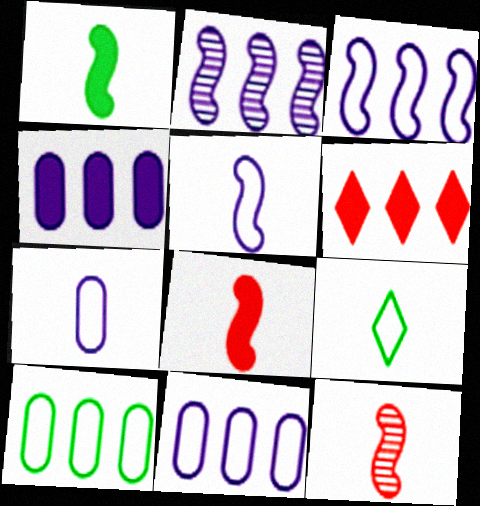[[1, 5, 12], 
[2, 6, 10]]